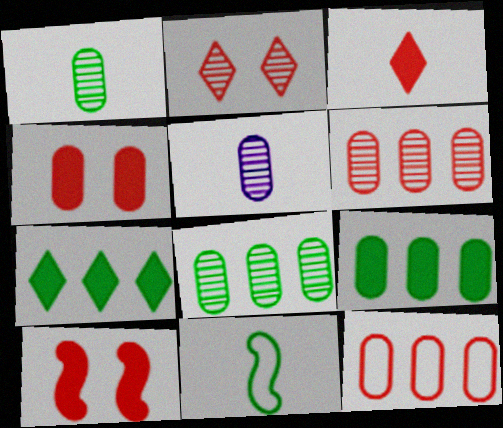[[3, 5, 11]]